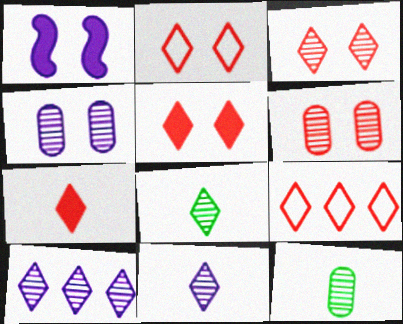[[1, 9, 12], 
[2, 3, 5], 
[3, 7, 9], 
[3, 8, 10]]